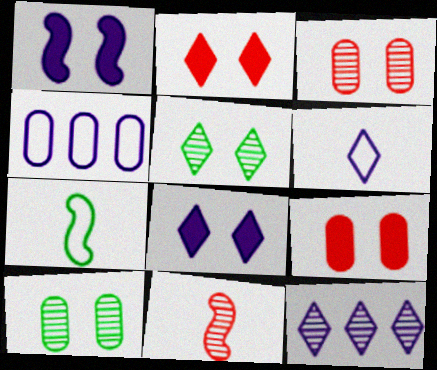[[6, 8, 12], 
[7, 9, 12], 
[10, 11, 12]]